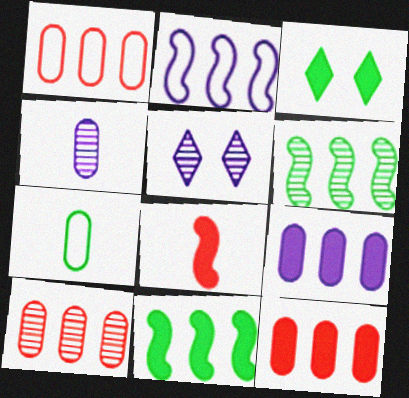[[1, 10, 12], 
[3, 6, 7], 
[3, 8, 9]]